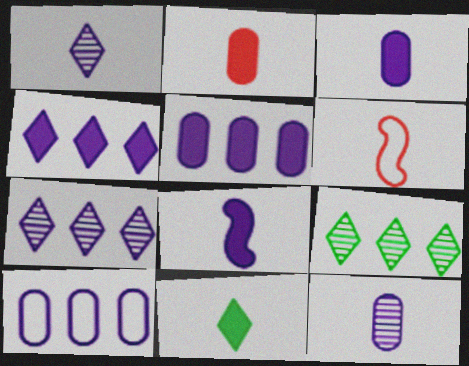[[2, 8, 11], 
[6, 11, 12]]